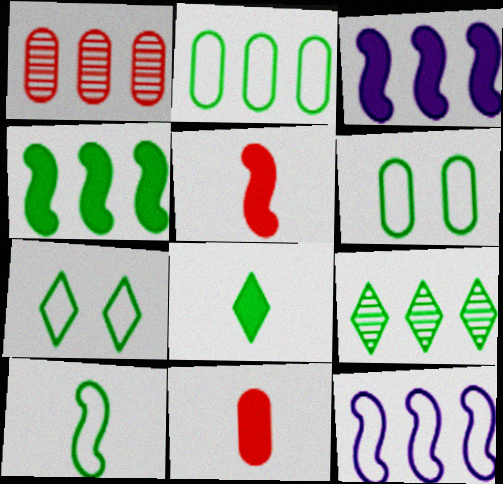[[2, 4, 9], 
[2, 7, 10], 
[7, 8, 9]]